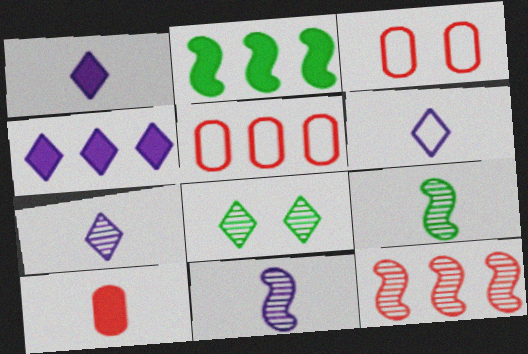[[1, 6, 7], 
[2, 3, 7], 
[3, 4, 9], 
[6, 9, 10]]